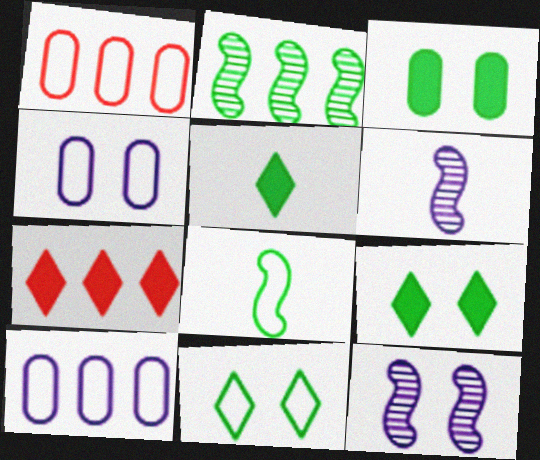[[1, 5, 12], 
[1, 6, 9], 
[2, 7, 10]]